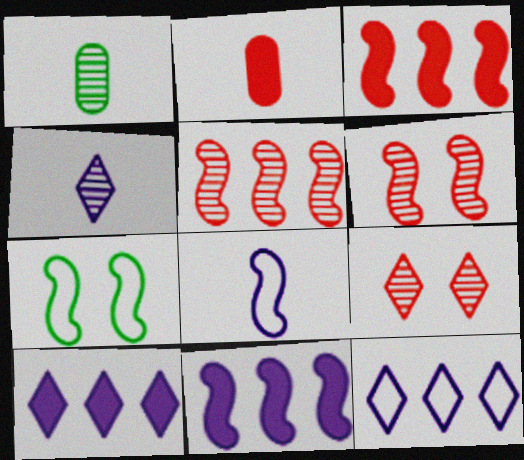[]